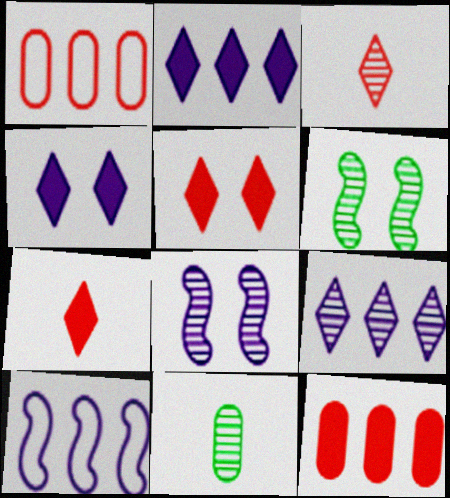[[5, 10, 11]]